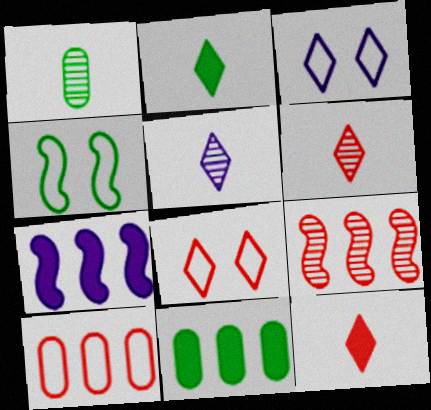[[1, 7, 8]]